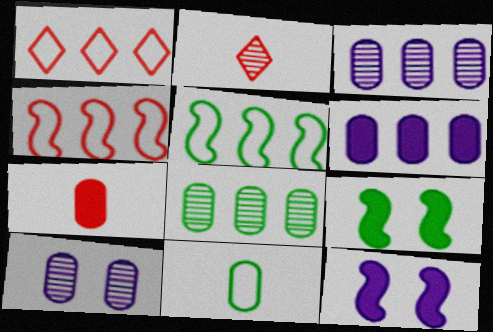[]